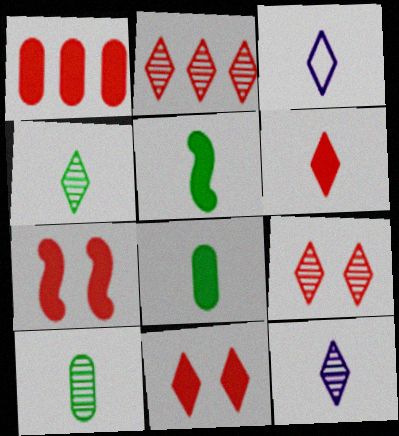[[1, 6, 7], 
[3, 4, 6]]